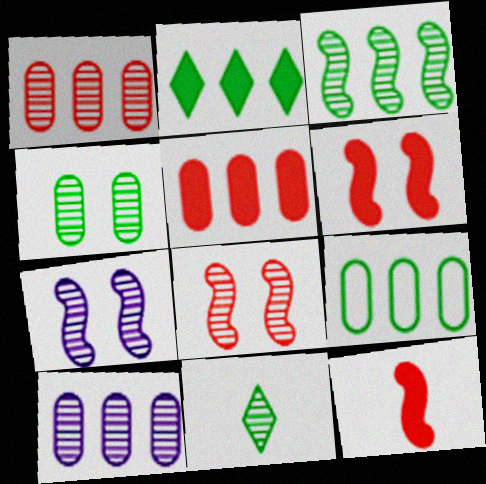[[1, 7, 11], 
[2, 3, 9], 
[3, 4, 11], 
[5, 9, 10], 
[8, 10, 11]]